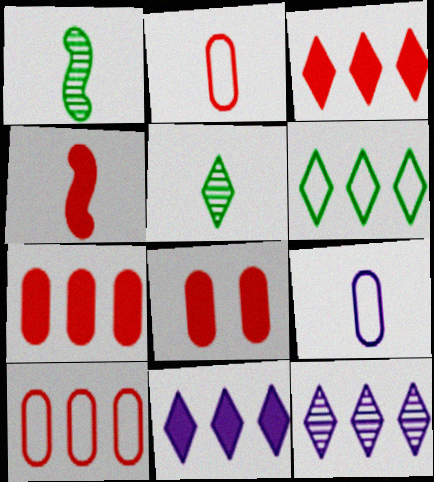[[3, 4, 8], 
[3, 6, 12], 
[4, 5, 9]]